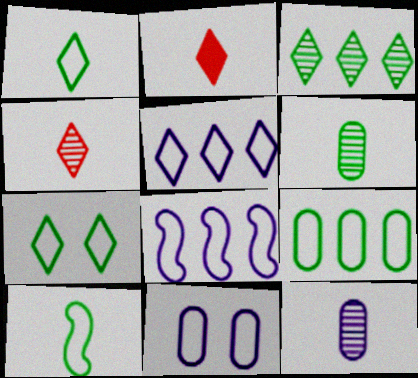[[2, 10, 12], 
[7, 9, 10]]